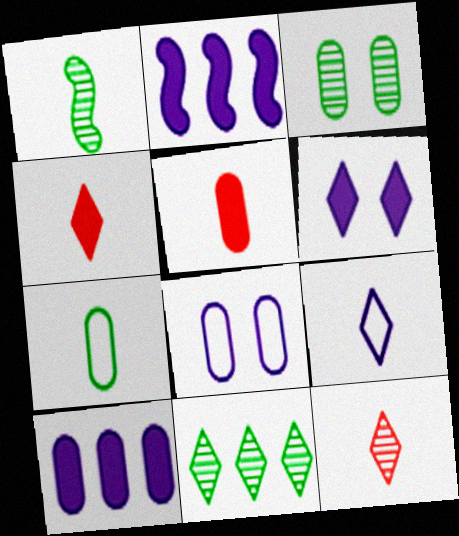[[1, 3, 11], 
[1, 5, 9]]